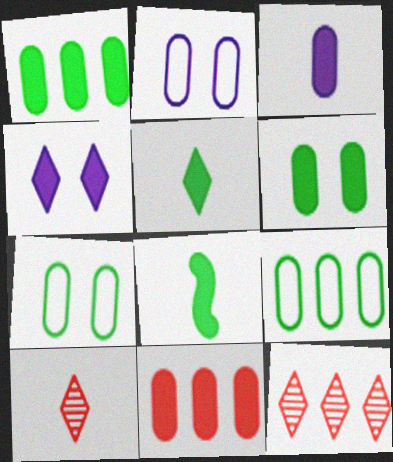[[2, 8, 12], 
[3, 6, 11], 
[4, 8, 11]]